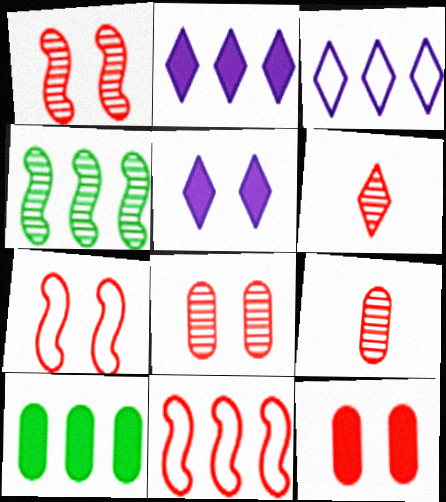[[6, 11, 12]]